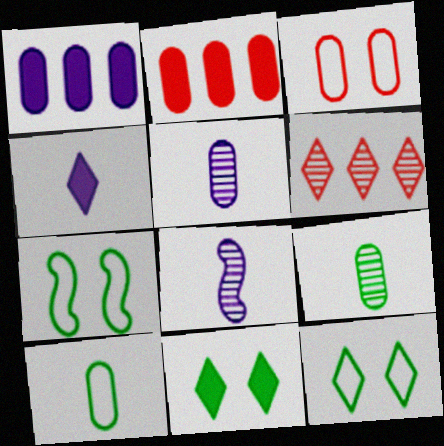[[1, 3, 9], 
[2, 8, 12], 
[4, 6, 12]]